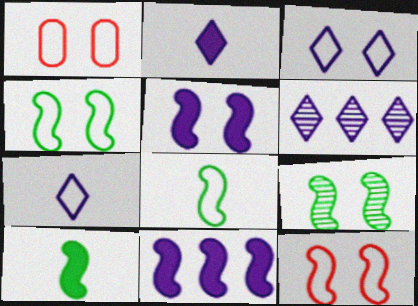[[1, 3, 4], 
[1, 6, 10], 
[2, 3, 6], 
[5, 9, 12]]